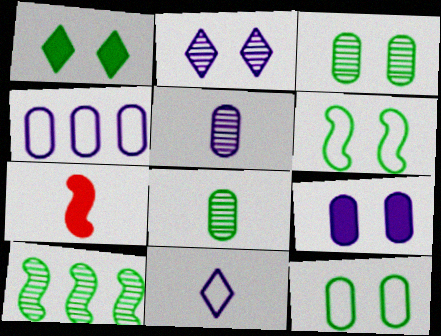[[1, 3, 6], 
[4, 5, 9], 
[7, 8, 11]]